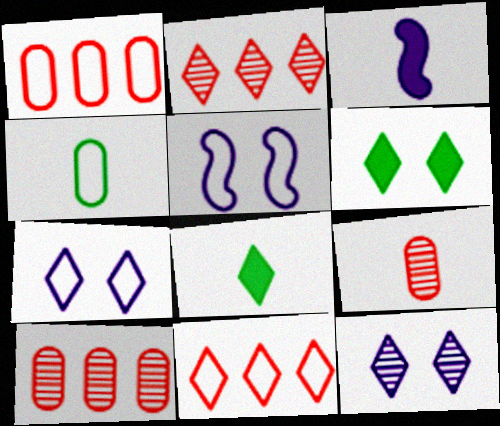[[2, 7, 8], 
[4, 5, 11], 
[5, 8, 10], 
[8, 11, 12]]